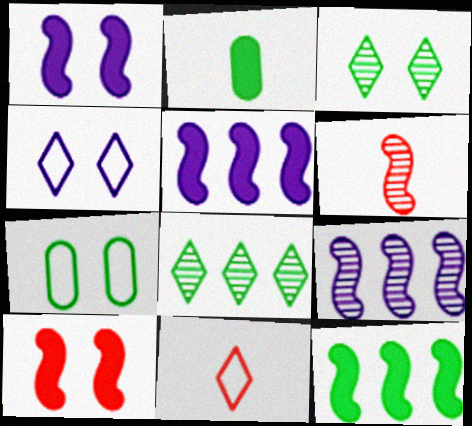[]